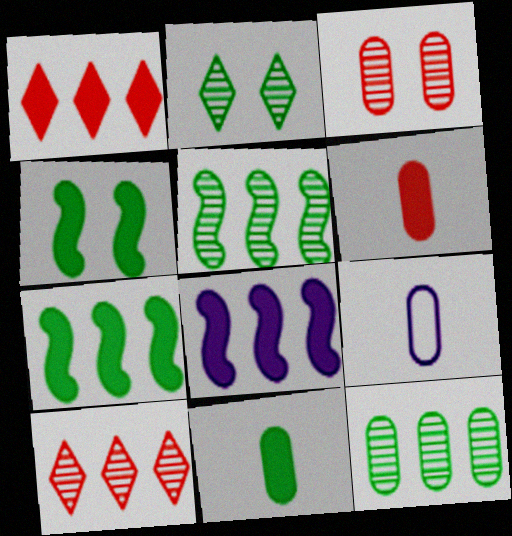[[4, 9, 10]]